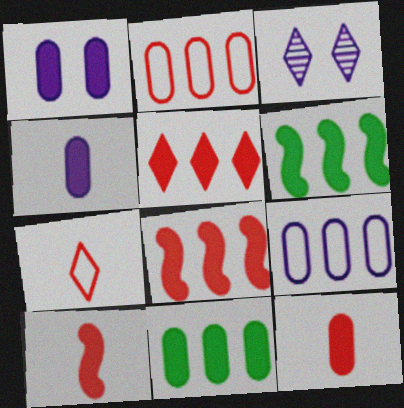[[1, 11, 12]]